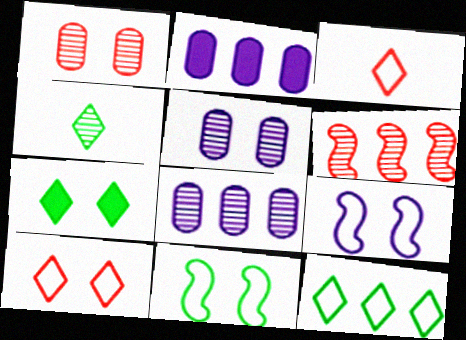[[1, 7, 9], 
[2, 6, 12], 
[4, 5, 6], 
[4, 7, 12]]